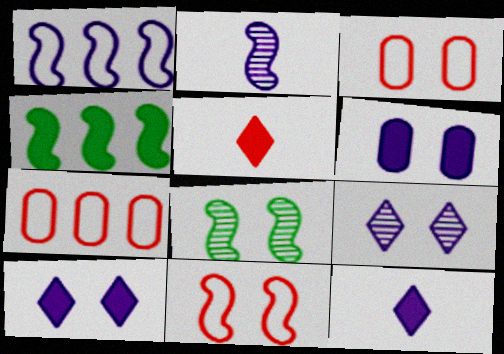[[2, 4, 11], 
[3, 8, 10], 
[4, 5, 6], 
[7, 8, 12]]